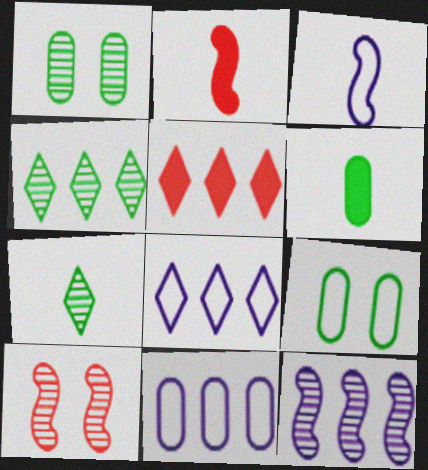[[1, 2, 8], 
[1, 3, 5], 
[4, 5, 8], 
[6, 8, 10]]